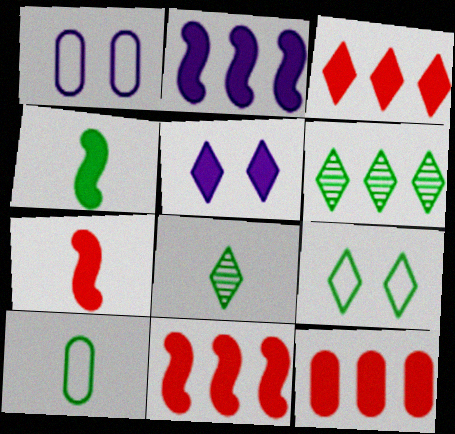[[1, 6, 7], 
[1, 8, 11], 
[3, 11, 12], 
[4, 5, 12], 
[4, 8, 10]]